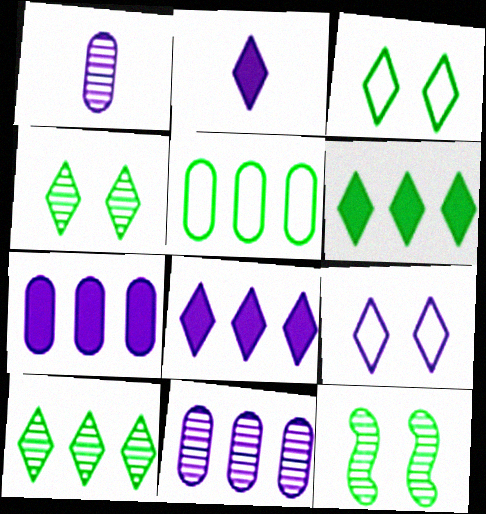[]